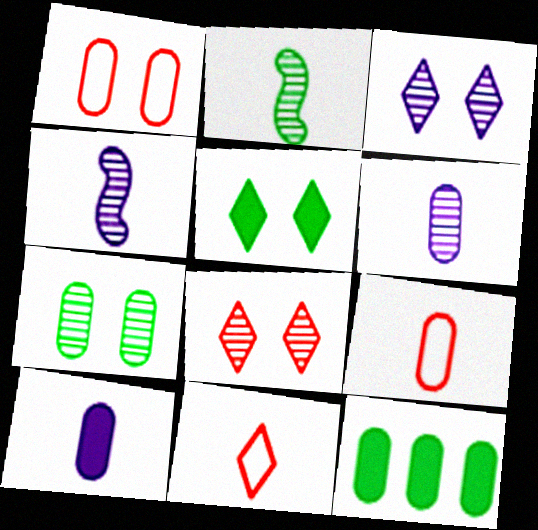[[1, 6, 12], 
[2, 10, 11]]